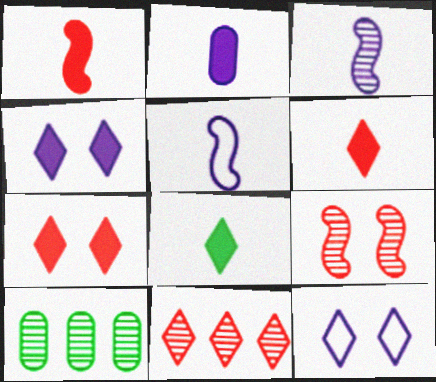[[1, 2, 8], 
[1, 10, 12], 
[5, 7, 10], 
[8, 11, 12]]